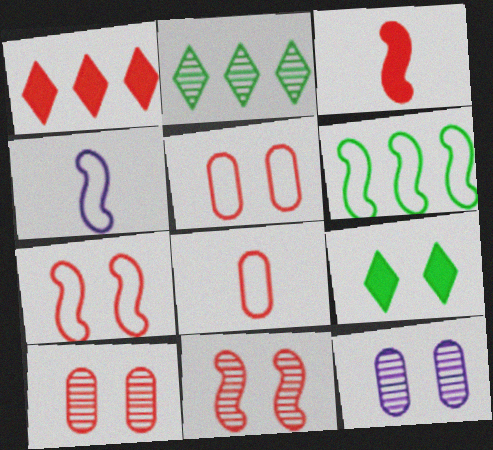[[1, 8, 11], 
[4, 6, 7], 
[7, 9, 12]]